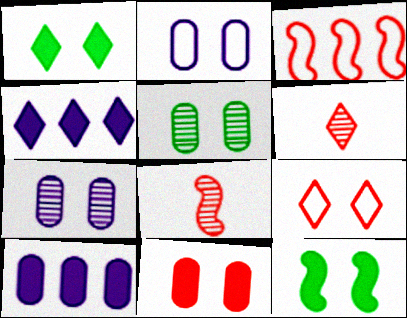[[2, 5, 11], 
[3, 6, 11], 
[7, 9, 12]]